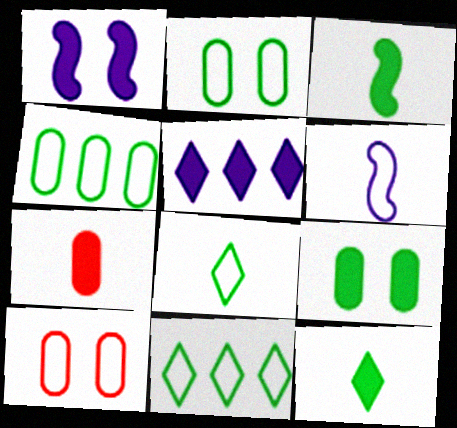[[6, 10, 11]]